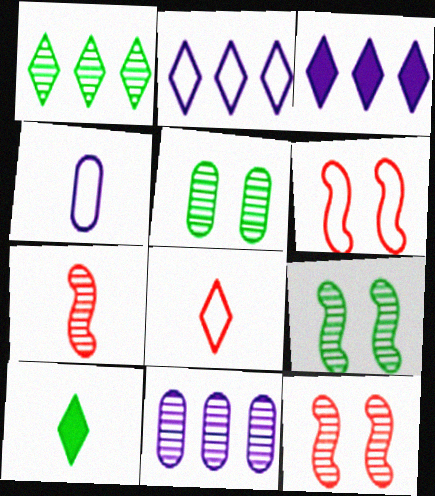[[4, 7, 10], 
[6, 10, 11]]